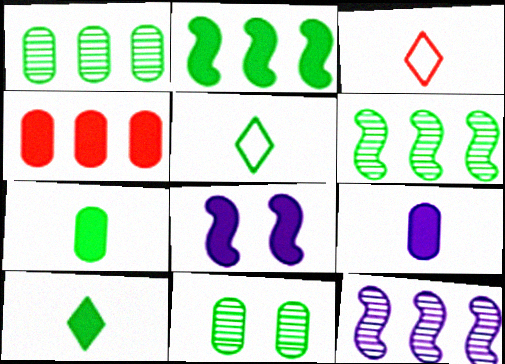[[1, 3, 8], 
[2, 5, 11], 
[4, 8, 10]]